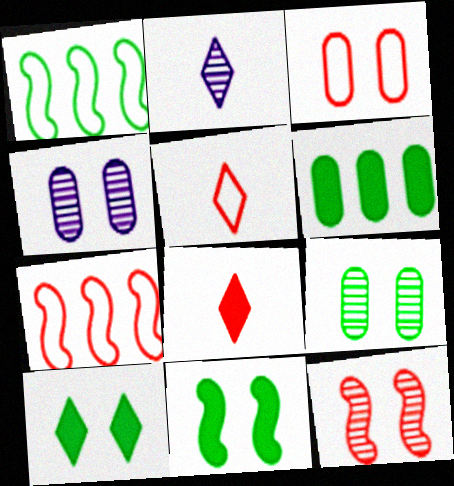[[1, 4, 8], 
[3, 5, 7]]